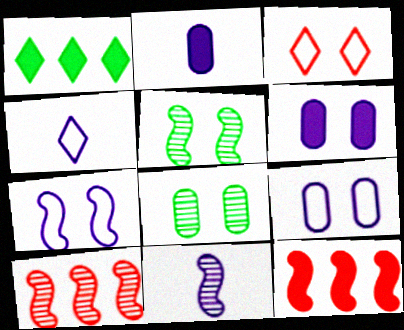[[2, 4, 11], 
[3, 5, 6], 
[4, 8, 12], 
[5, 10, 11]]